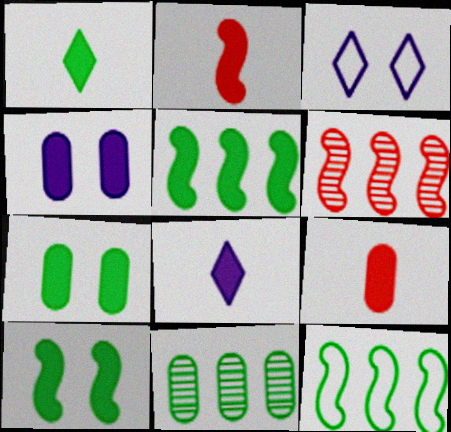[[1, 5, 7], 
[2, 3, 11]]